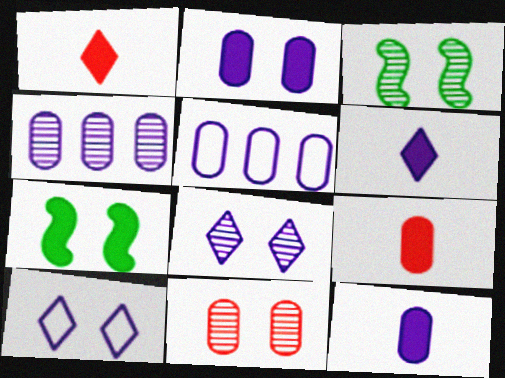[[1, 3, 5], 
[3, 8, 11], 
[7, 10, 11]]